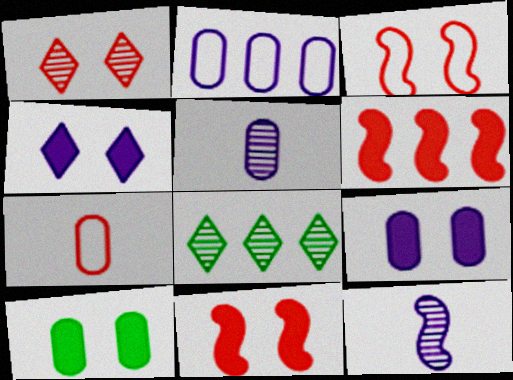[[1, 6, 7], 
[2, 4, 12], 
[2, 5, 9], 
[2, 6, 8], 
[4, 10, 11]]